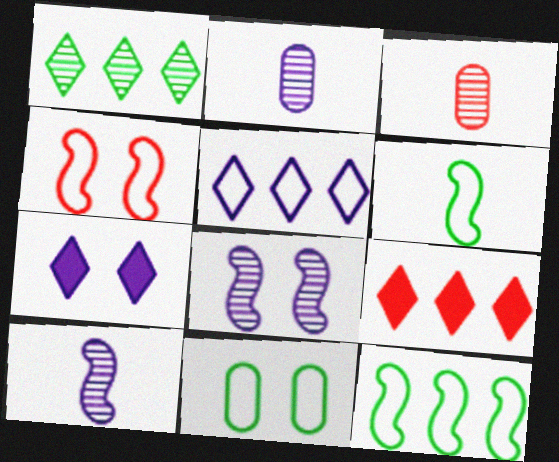[[1, 3, 8], 
[1, 5, 9], 
[3, 4, 9], 
[3, 7, 12], 
[9, 10, 11]]